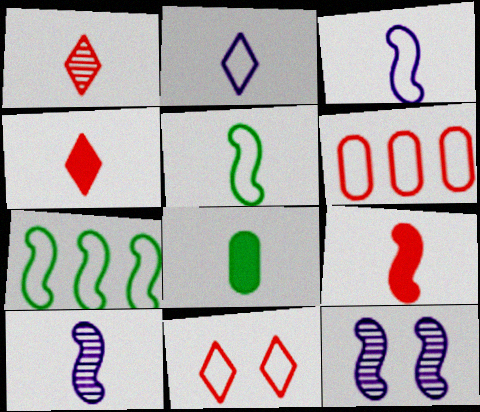[[1, 3, 8], 
[5, 9, 10], 
[7, 9, 12]]